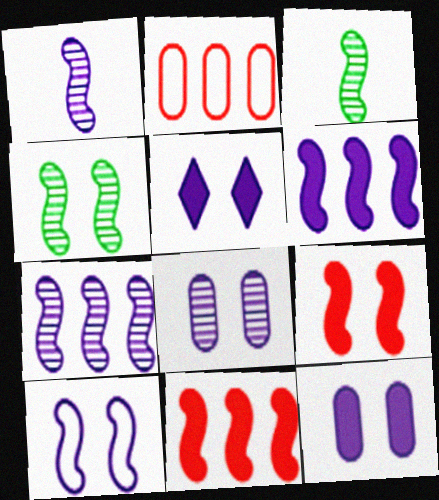[[1, 6, 10], 
[2, 3, 5], 
[3, 10, 11], 
[4, 9, 10], 
[5, 8, 10]]